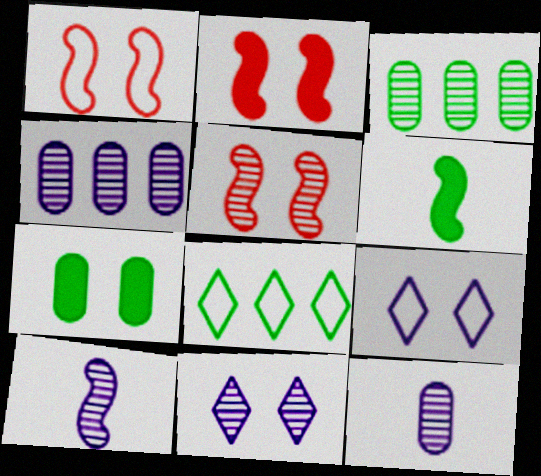[[1, 2, 5], 
[1, 7, 11], 
[2, 8, 12], 
[4, 10, 11], 
[5, 7, 9]]